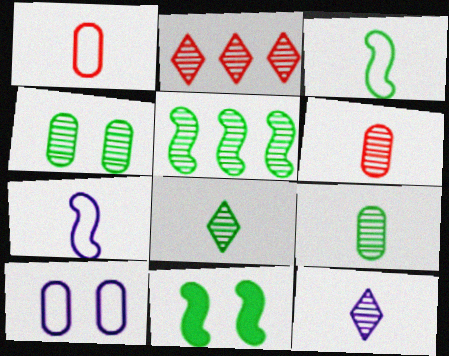[[3, 5, 11], 
[4, 5, 8]]